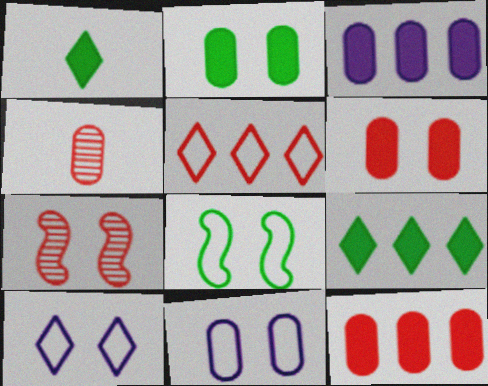[[2, 7, 10]]